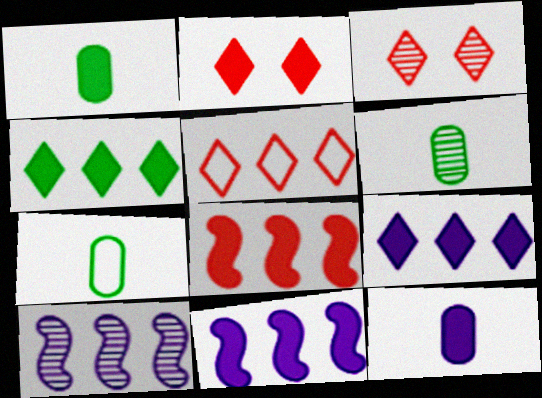[[1, 2, 11], 
[1, 6, 7], 
[2, 7, 10], 
[3, 6, 10], 
[3, 7, 11]]